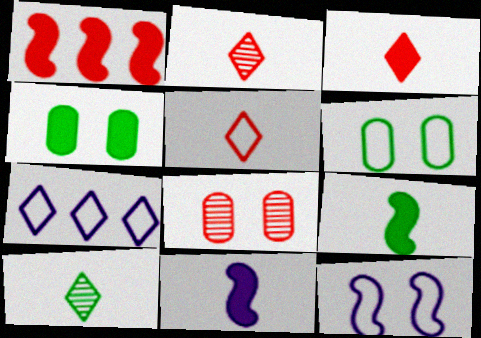[[1, 5, 8], 
[2, 3, 5], 
[7, 8, 9]]